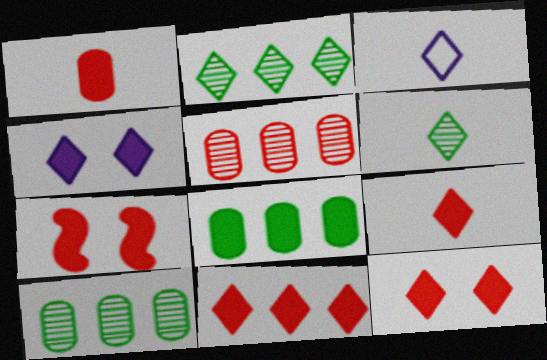[[1, 7, 11], 
[2, 3, 12], 
[3, 6, 9], 
[3, 7, 10], 
[9, 11, 12]]